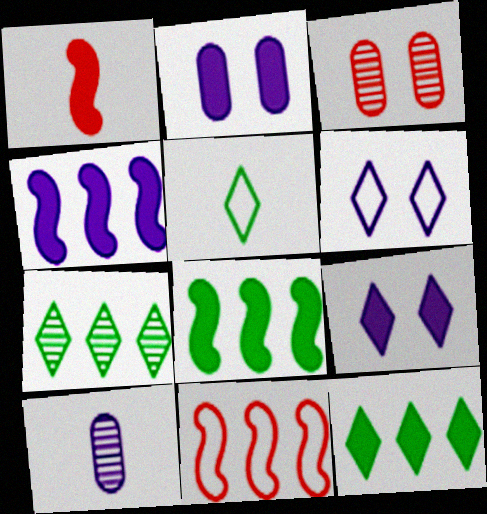[[1, 2, 12], 
[1, 5, 10], 
[3, 4, 5], 
[4, 6, 10]]